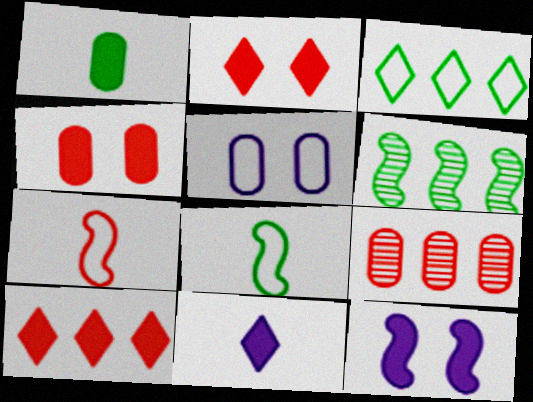[[1, 5, 9], 
[1, 10, 12], 
[2, 7, 9], 
[3, 5, 7], 
[6, 7, 12]]